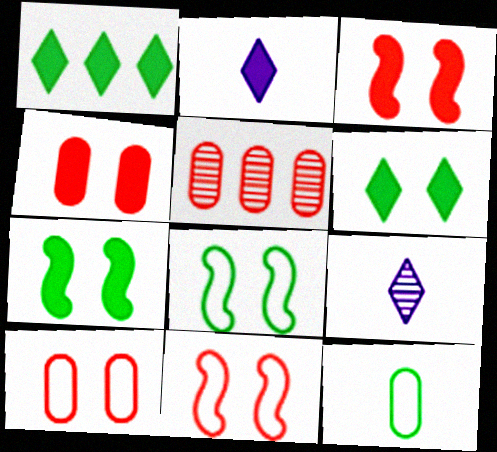[[2, 5, 8]]